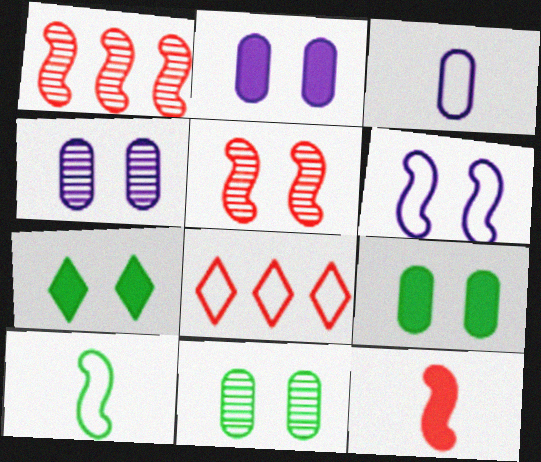[[1, 3, 7]]